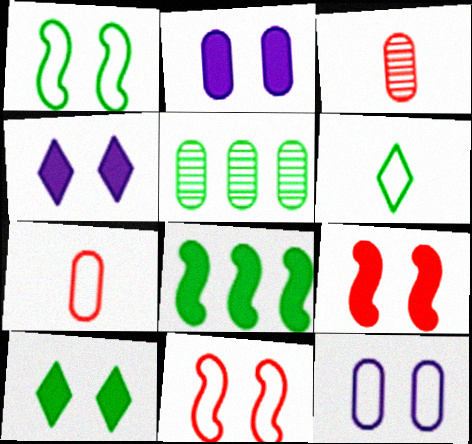[[2, 5, 7], 
[2, 9, 10]]